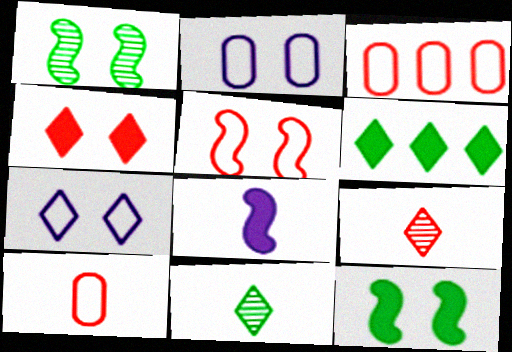[[1, 2, 4], 
[6, 7, 9], 
[8, 10, 11]]